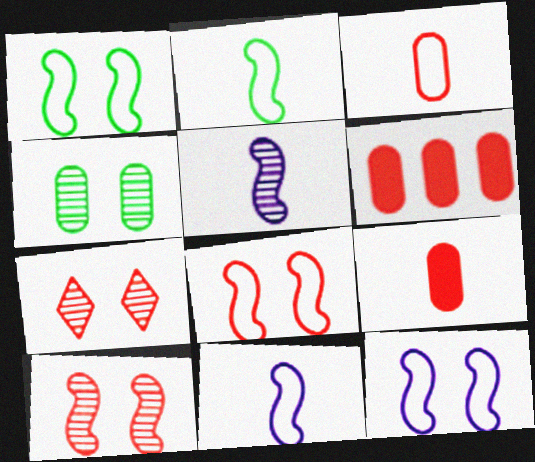[[1, 8, 12]]